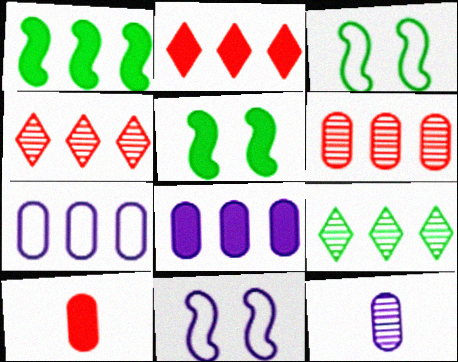[[1, 2, 8], 
[1, 4, 7], 
[2, 3, 12], 
[9, 10, 11]]